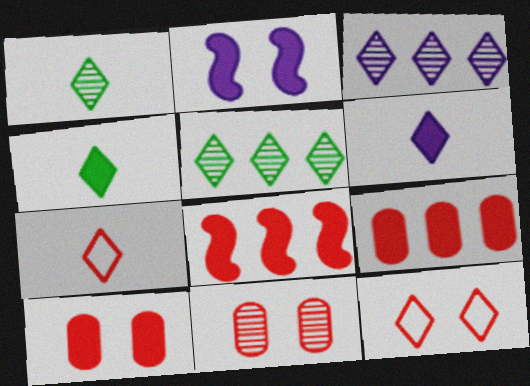[[1, 6, 7], 
[2, 4, 9], 
[3, 4, 12], 
[5, 6, 12], 
[7, 8, 11]]